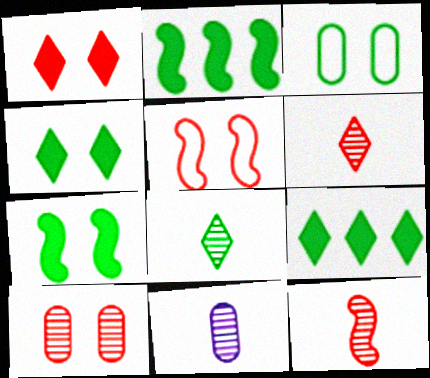[[1, 5, 10], 
[2, 3, 8], 
[5, 9, 11], 
[8, 11, 12]]